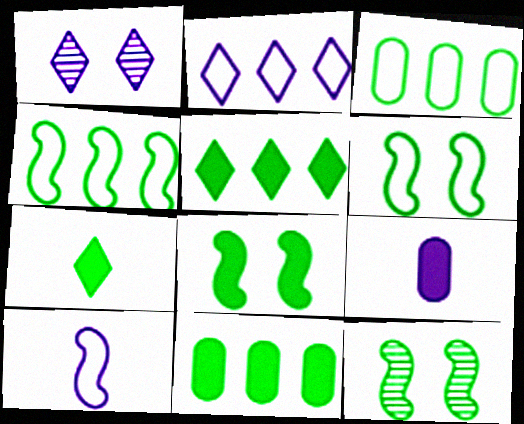[[3, 7, 12], 
[6, 8, 12], 
[7, 8, 11]]